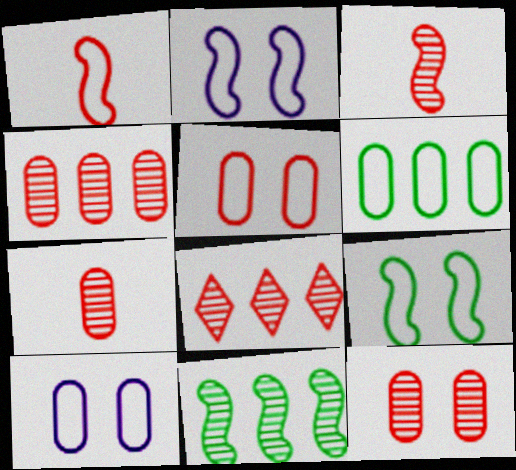[[3, 8, 12], 
[4, 7, 12]]